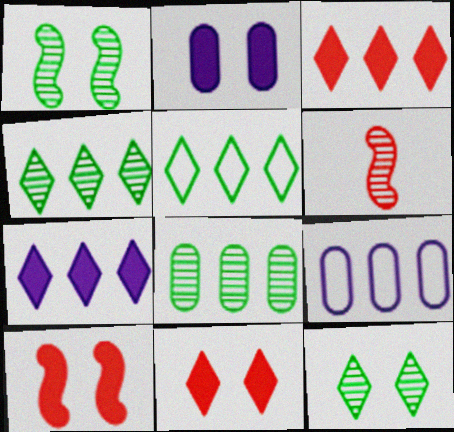[[2, 5, 6]]